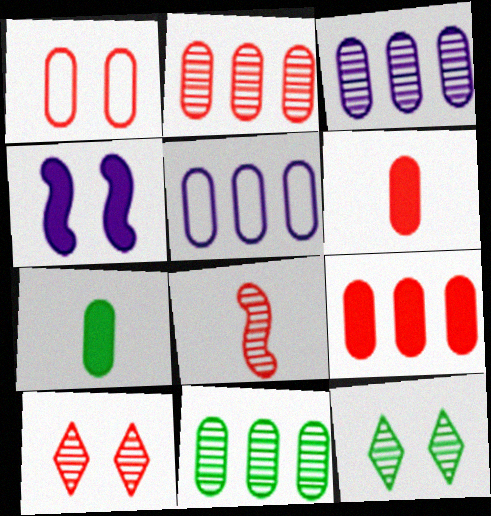[[1, 2, 6], 
[1, 3, 7], 
[1, 4, 12], 
[2, 3, 11], 
[2, 8, 10], 
[3, 8, 12], 
[5, 9, 11]]